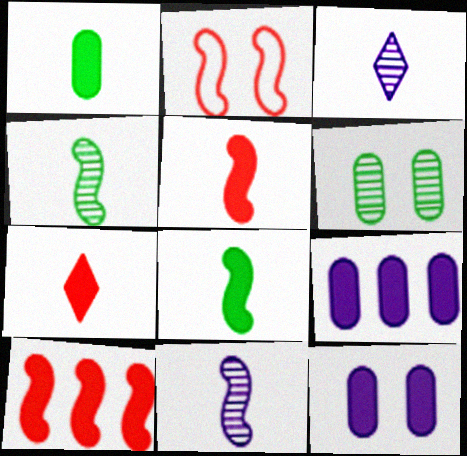[]